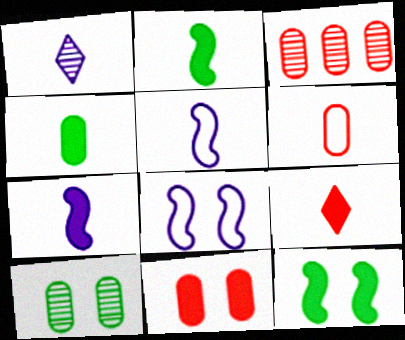[[1, 2, 6], 
[3, 6, 11], 
[4, 7, 9]]